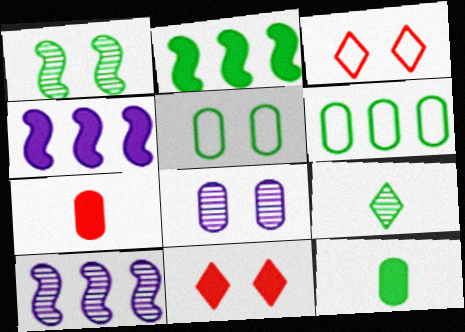[[2, 5, 9], 
[3, 10, 12], 
[4, 11, 12], 
[6, 7, 8]]